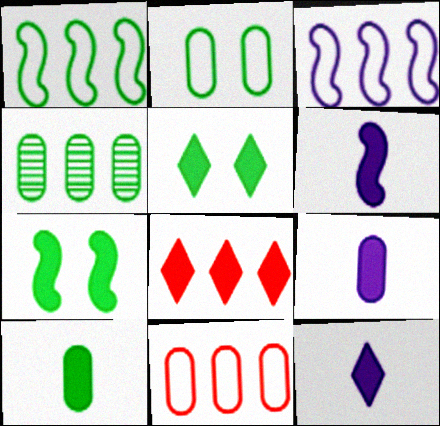[[2, 4, 10], 
[3, 4, 8], 
[5, 8, 12], 
[6, 9, 12], 
[7, 8, 9]]